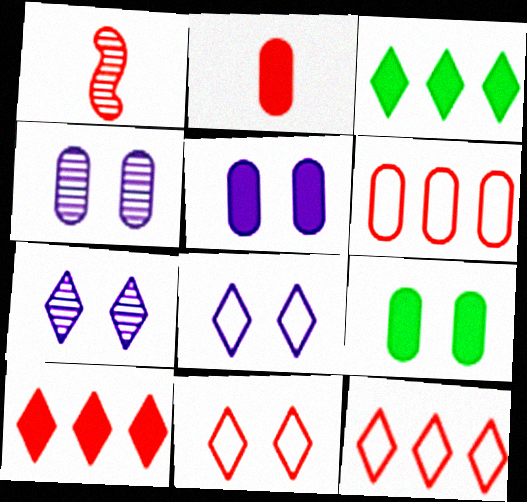[]